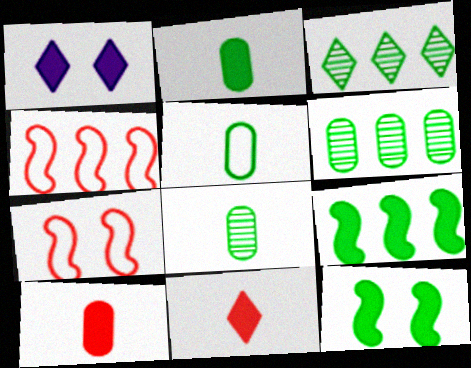[[1, 4, 8], 
[1, 9, 10], 
[2, 5, 8], 
[3, 5, 12]]